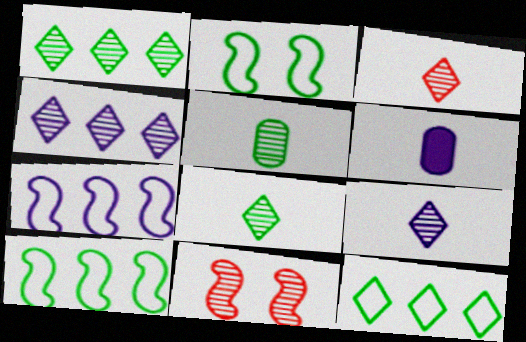[[3, 8, 9], 
[4, 5, 11], 
[6, 11, 12]]